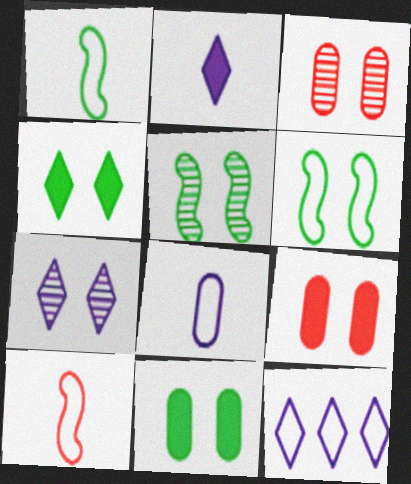[[2, 7, 12], 
[3, 5, 7], 
[6, 7, 9]]